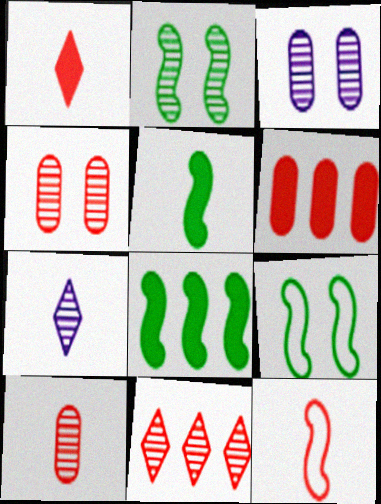[[1, 10, 12], 
[6, 7, 9]]